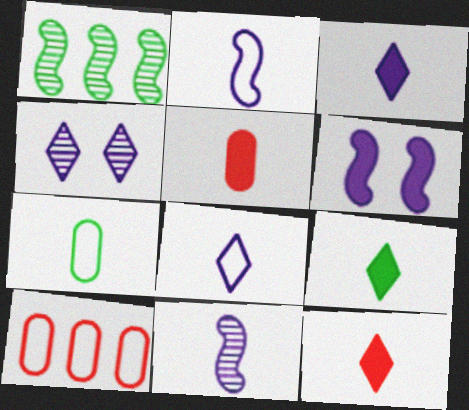[[3, 9, 12], 
[7, 11, 12]]